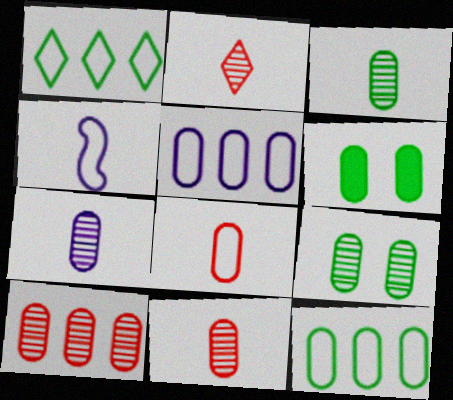[[3, 6, 12], 
[3, 7, 11], 
[5, 6, 11], 
[7, 9, 10]]